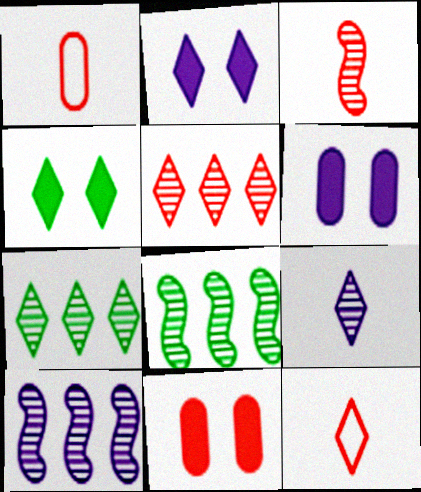[[1, 2, 8], 
[1, 4, 10], 
[2, 7, 12], 
[6, 8, 12]]